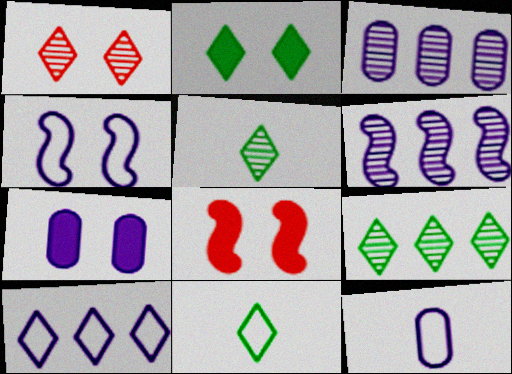[[2, 7, 8], 
[2, 9, 11], 
[3, 7, 12], 
[3, 8, 11], 
[4, 10, 12], 
[8, 9, 12]]